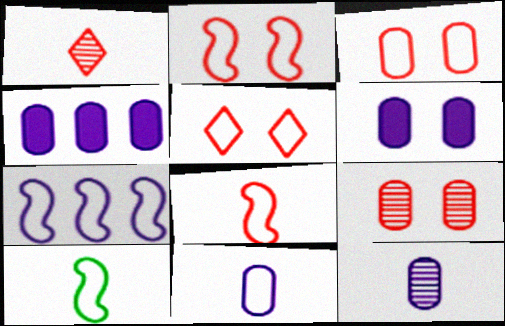[[2, 3, 5], 
[2, 7, 10]]